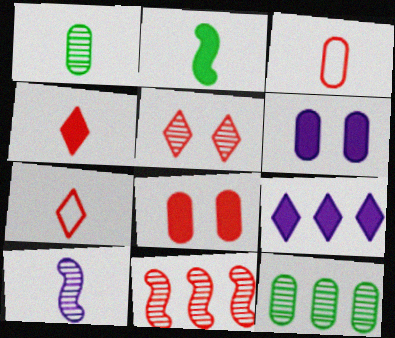[[2, 8, 9], 
[3, 6, 12], 
[5, 10, 12], 
[7, 8, 11]]